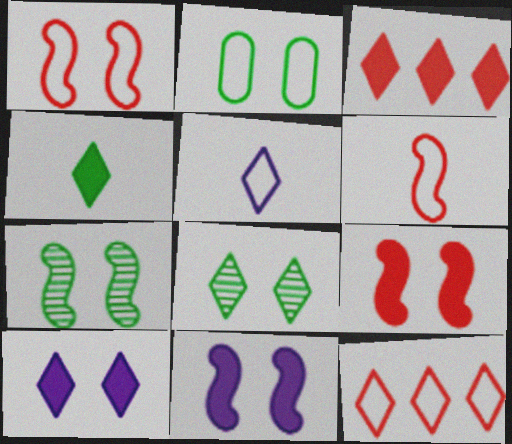[[1, 7, 11], 
[3, 4, 10], 
[3, 5, 8]]